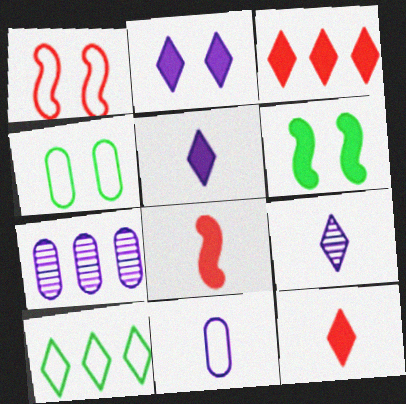[[1, 10, 11]]